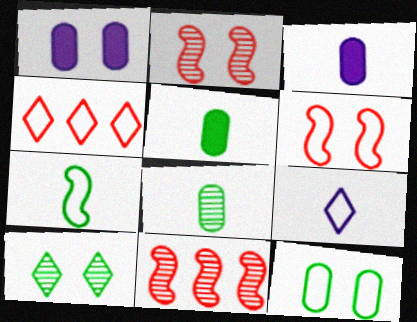[[1, 6, 10]]